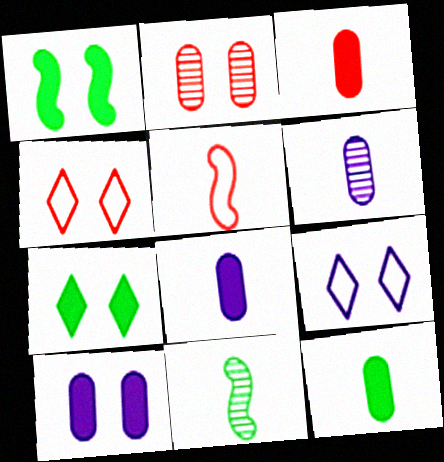[[1, 2, 9], 
[3, 8, 12]]